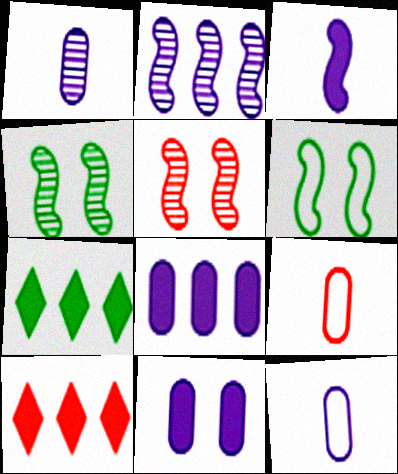[[1, 6, 10], 
[4, 10, 12], 
[5, 7, 12], 
[5, 9, 10]]